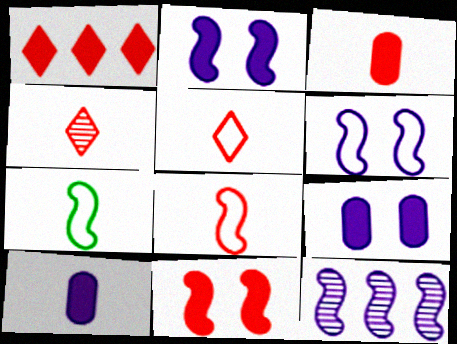[[1, 3, 11], 
[3, 4, 8], 
[4, 7, 10], 
[7, 11, 12]]